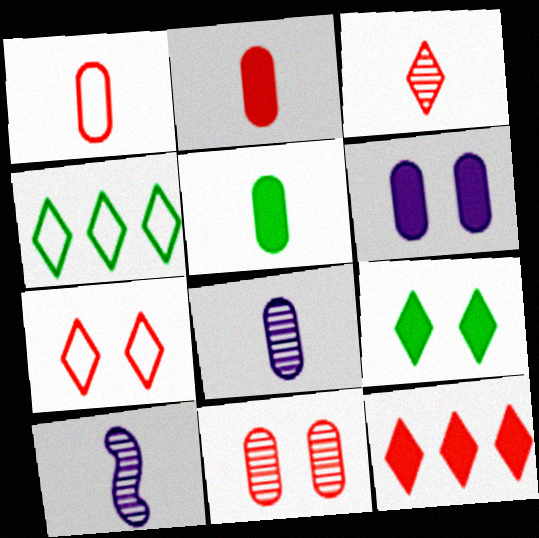[[1, 5, 8], 
[3, 7, 12]]